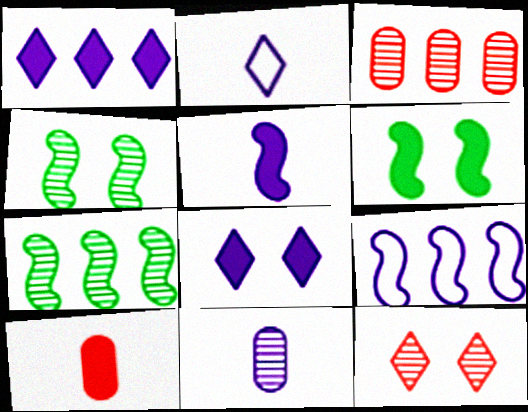[[1, 6, 10], 
[2, 3, 6], 
[2, 5, 11], 
[7, 11, 12], 
[8, 9, 11]]